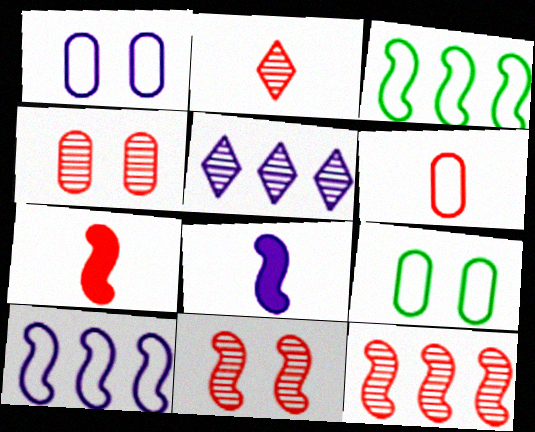[[1, 5, 8], 
[2, 4, 12], 
[2, 6, 7], 
[3, 8, 11], 
[5, 7, 9]]